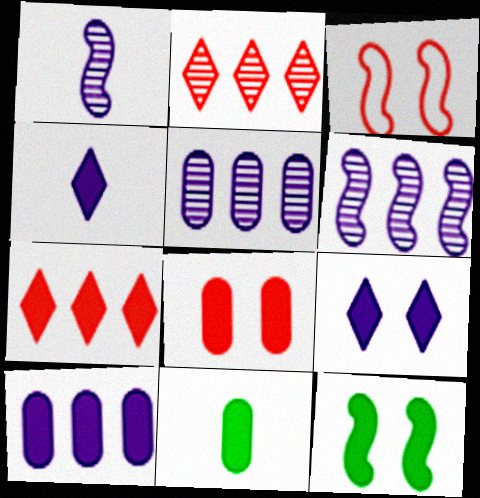[[8, 9, 12], 
[8, 10, 11]]